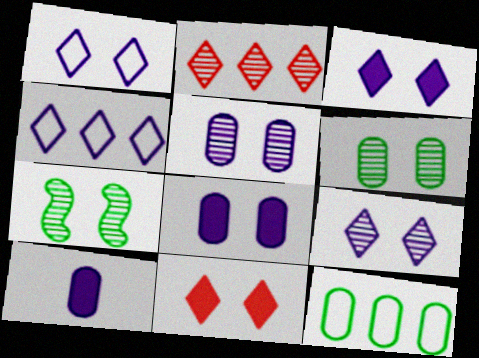[[1, 3, 9]]